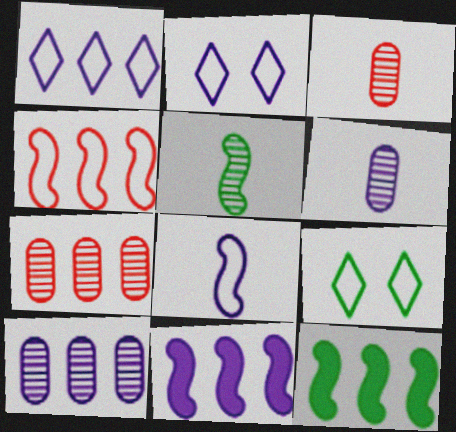[[1, 7, 12], 
[1, 10, 11], 
[2, 3, 12], 
[2, 6, 11], 
[3, 9, 11]]